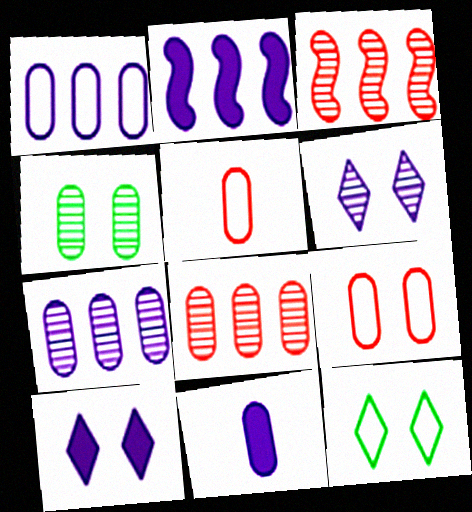[[2, 10, 11], 
[3, 11, 12]]